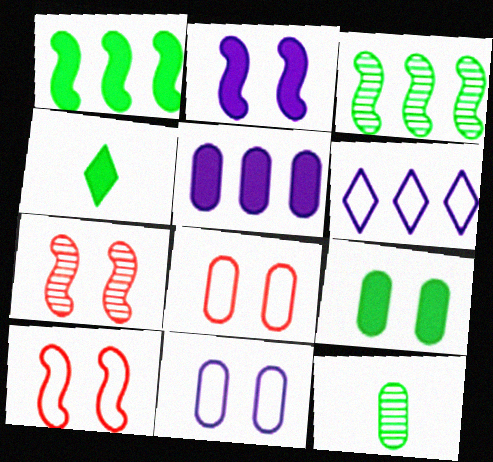[[1, 4, 9], 
[5, 8, 12]]